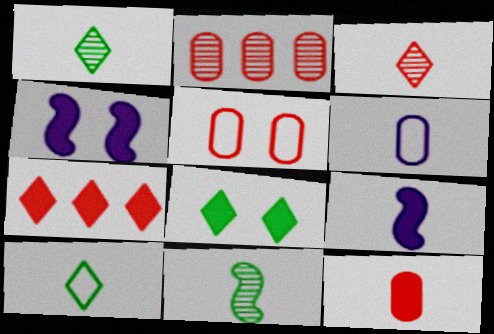[[2, 4, 10], 
[2, 5, 12]]